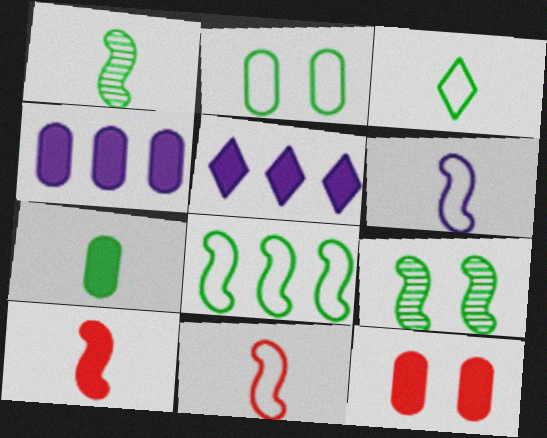[[1, 3, 7], 
[1, 6, 10], 
[2, 3, 8], 
[4, 7, 12]]